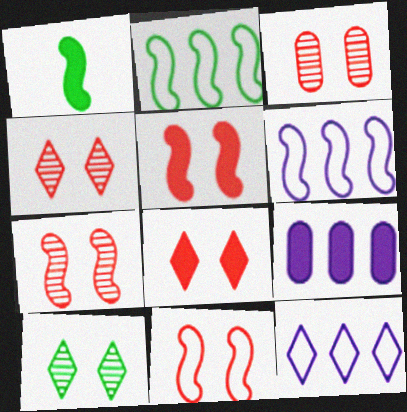[[1, 3, 12], 
[1, 6, 7], 
[1, 8, 9], 
[3, 4, 7], 
[3, 8, 11], 
[5, 7, 11]]